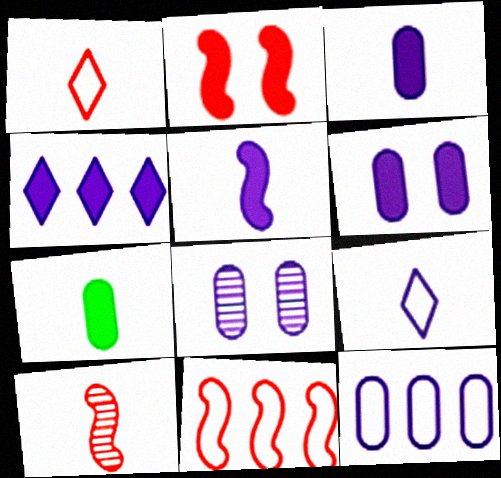[[2, 4, 7], 
[2, 10, 11], 
[3, 8, 12], 
[4, 5, 6], 
[7, 9, 10]]